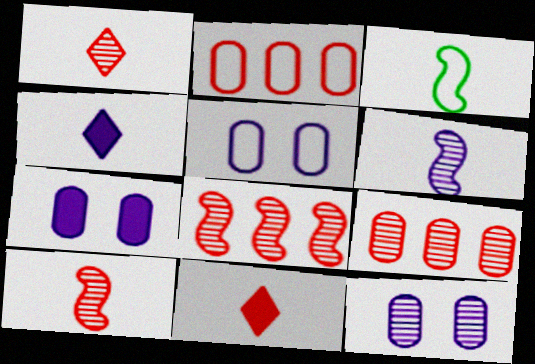[[5, 7, 12]]